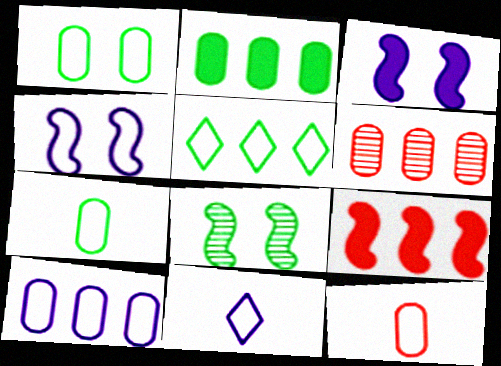[[1, 10, 12], 
[2, 6, 10], 
[4, 5, 12], 
[4, 10, 11]]